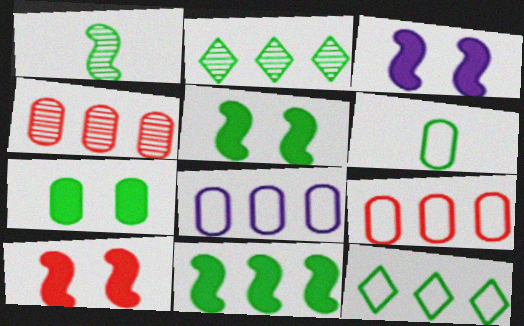[[1, 7, 12], 
[2, 5, 6], 
[3, 5, 10]]